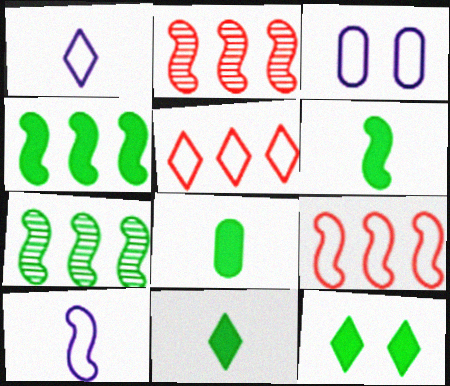[[2, 3, 11], 
[4, 8, 12], 
[6, 8, 11]]